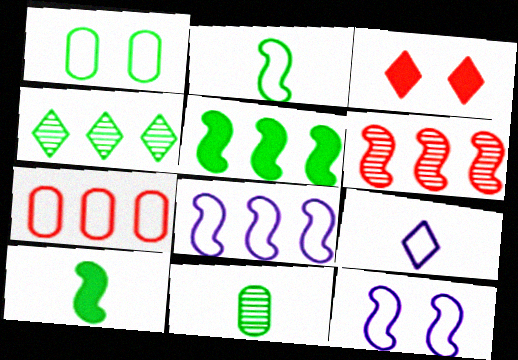[[1, 4, 10], 
[3, 4, 9], 
[3, 8, 11], 
[5, 6, 8], 
[6, 10, 12]]